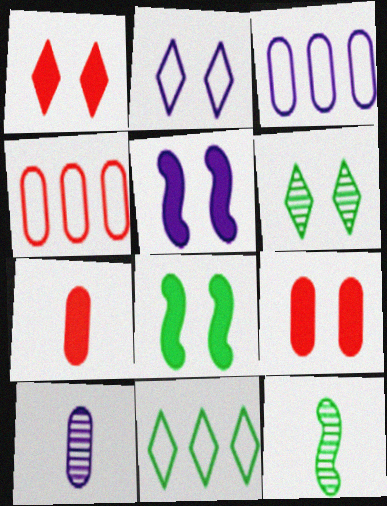[[1, 2, 6], 
[1, 3, 12]]